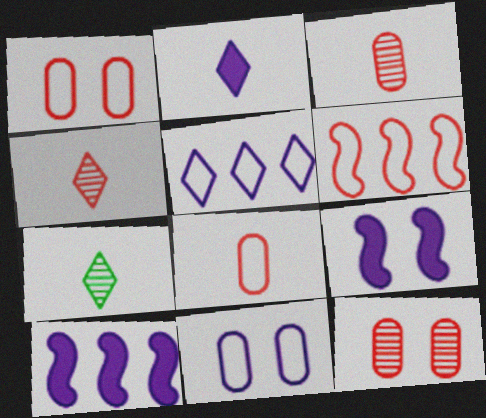[[1, 7, 10]]